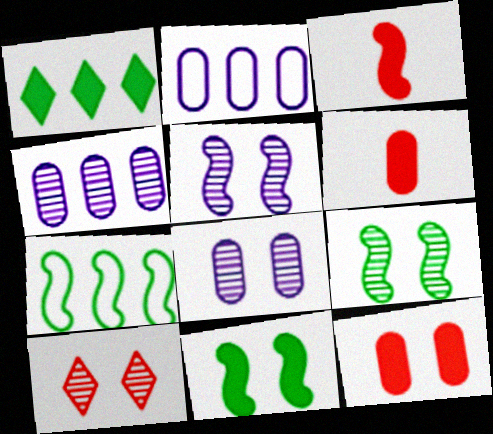[[3, 5, 7], 
[8, 9, 10]]